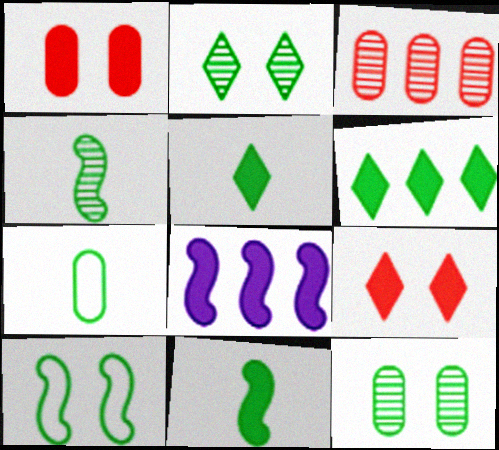[[1, 5, 8], 
[4, 5, 7]]